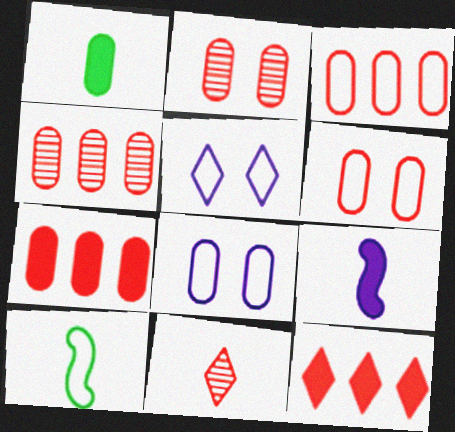[[1, 4, 8], 
[3, 4, 7], 
[3, 5, 10]]